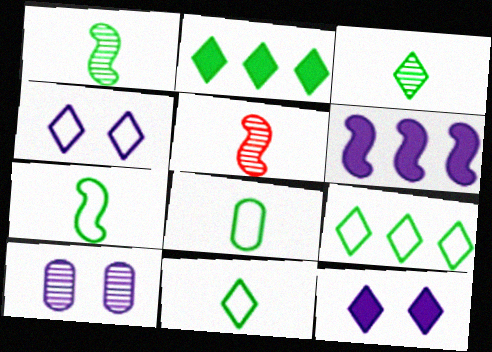[[7, 8, 11]]